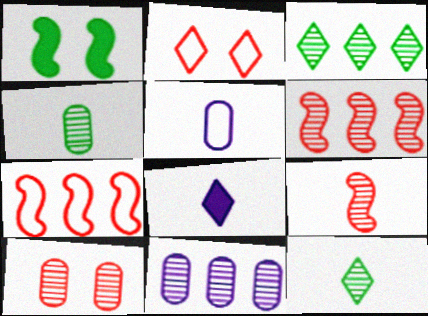[[2, 3, 8], 
[3, 6, 11], 
[4, 10, 11]]